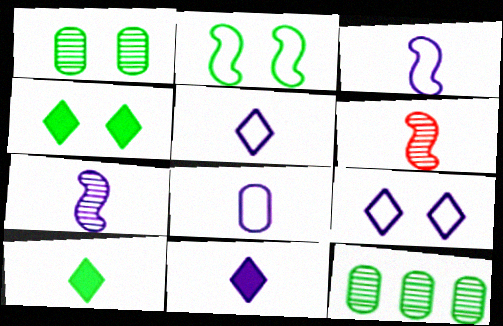[[1, 2, 4], 
[2, 10, 12], 
[3, 5, 8], 
[6, 8, 10], 
[7, 8, 11]]